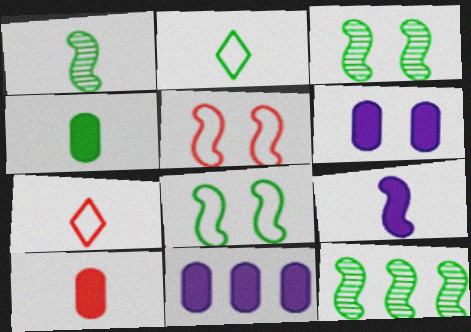[[1, 2, 4], 
[1, 3, 12], 
[3, 7, 11], 
[5, 9, 12], 
[6, 7, 12]]